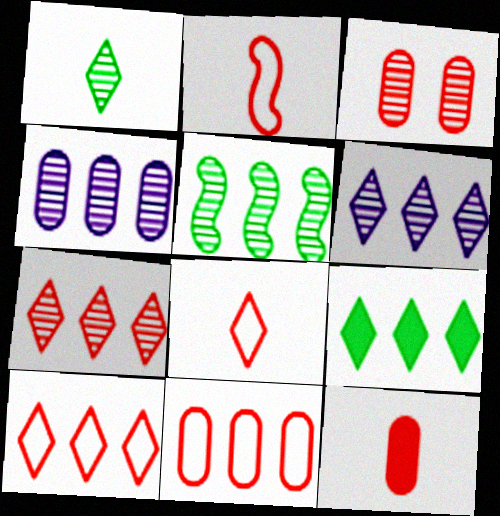[[3, 11, 12], 
[4, 5, 7], 
[6, 9, 10]]